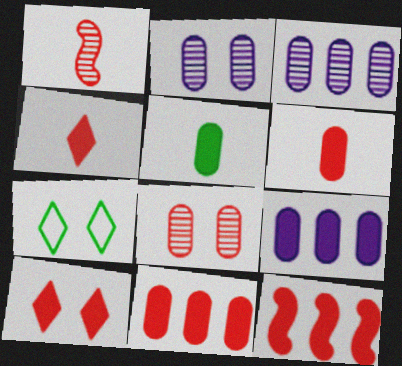[[1, 7, 9], 
[6, 10, 12]]